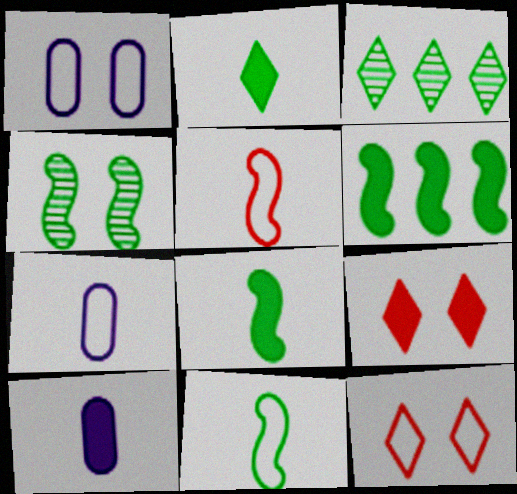[[1, 4, 9], 
[4, 6, 11], 
[6, 9, 10]]